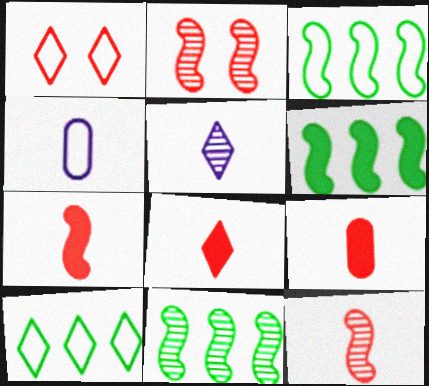[[1, 3, 4], 
[3, 6, 11], 
[7, 8, 9]]